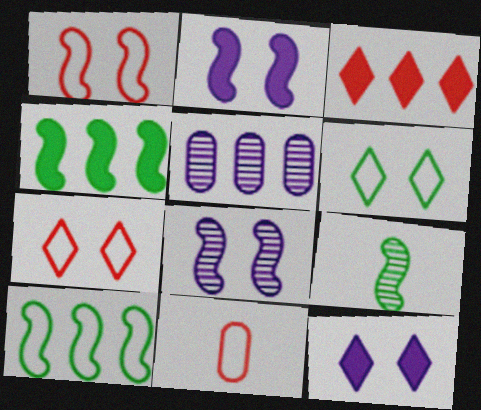[[3, 5, 10]]